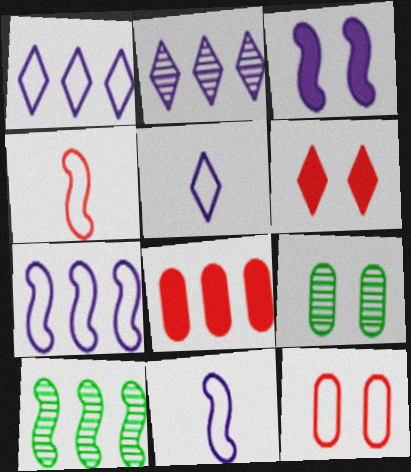[[1, 8, 10], 
[3, 4, 10]]